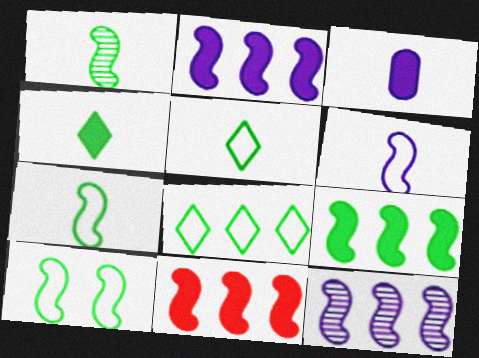[[1, 9, 10], 
[2, 9, 11]]